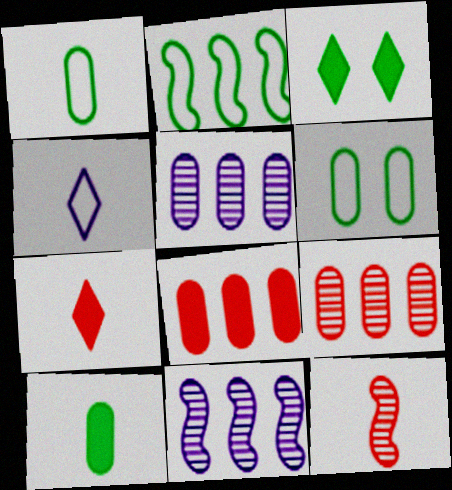[[4, 10, 12], 
[6, 7, 11]]